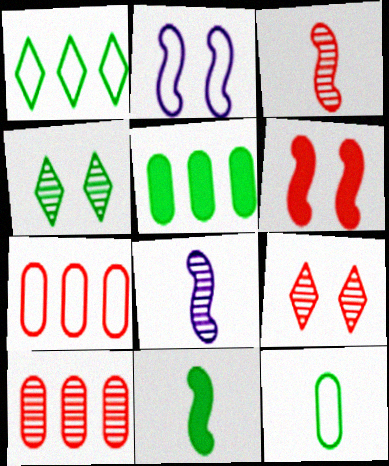[[3, 9, 10], 
[4, 8, 10]]